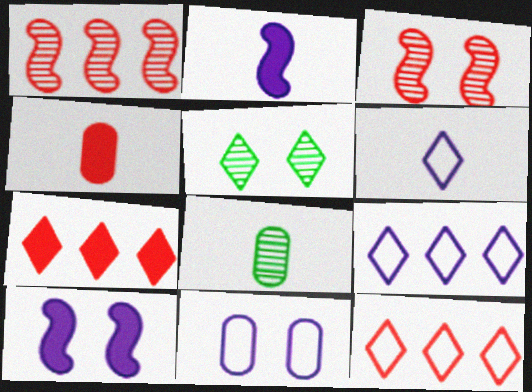[[3, 4, 12], 
[5, 6, 7], 
[8, 10, 12]]